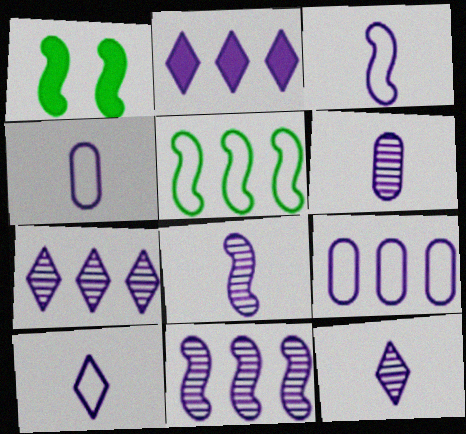[[2, 9, 11], 
[3, 4, 10], 
[6, 8, 12]]